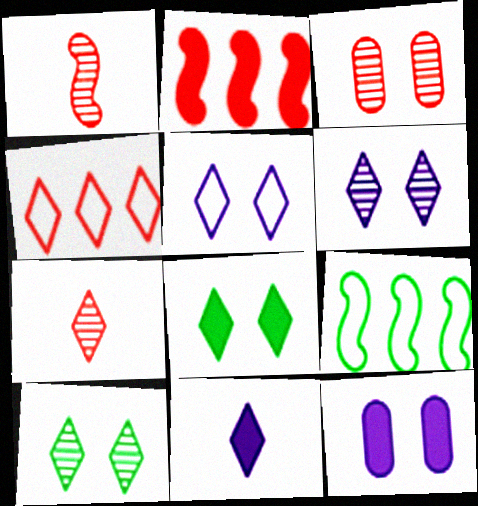[[3, 9, 11], 
[4, 10, 11], 
[7, 9, 12]]